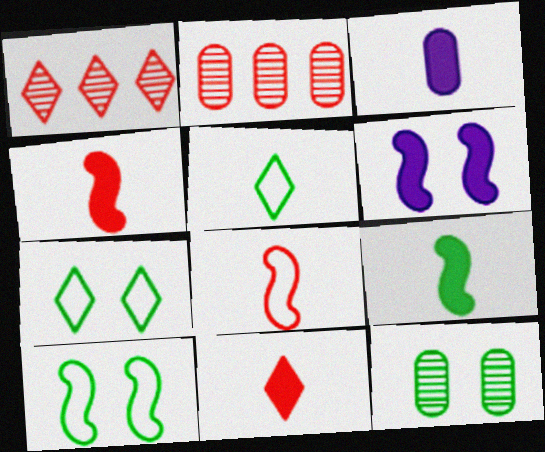[[1, 3, 10], 
[2, 5, 6], 
[3, 9, 11]]